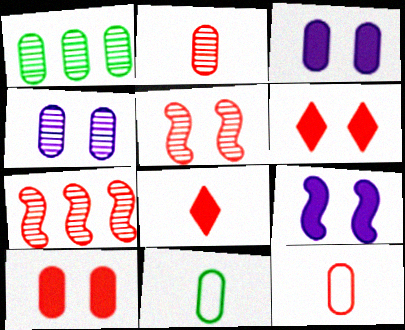[[1, 2, 4], 
[1, 3, 12], 
[6, 7, 12]]